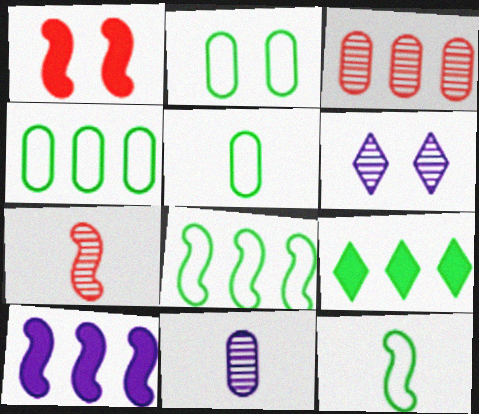[[1, 2, 6], 
[2, 4, 5]]